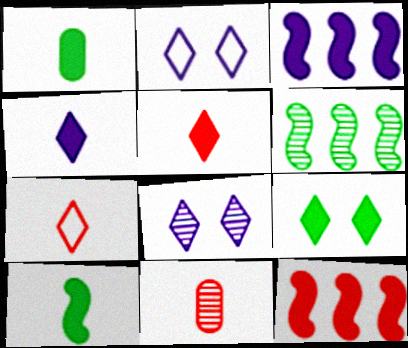[[6, 8, 11]]